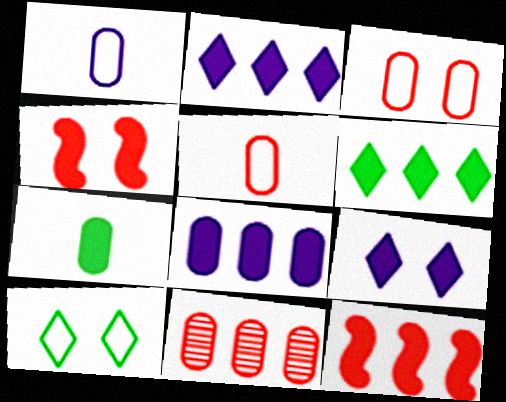[[2, 4, 7], 
[6, 8, 12], 
[7, 9, 12]]